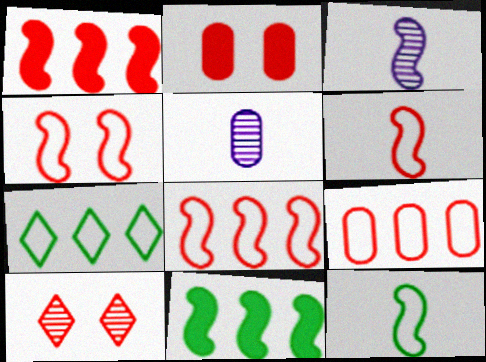[[2, 3, 7], 
[2, 4, 10], 
[3, 4, 11], 
[4, 6, 8]]